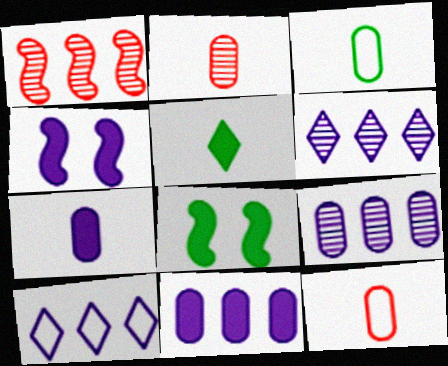[[2, 3, 7], 
[2, 8, 10], 
[6, 8, 12]]